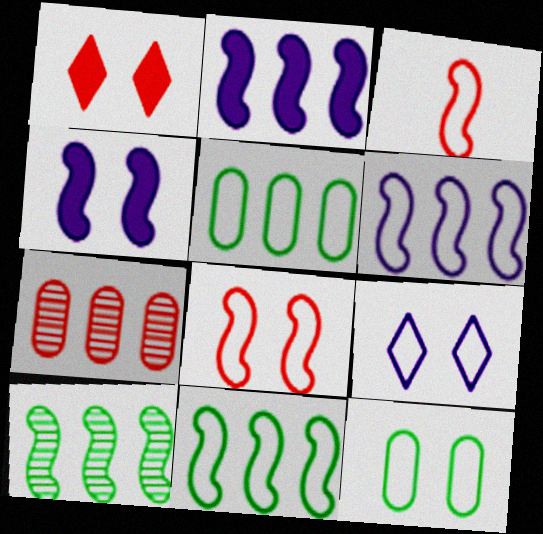[[1, 3, 7], 
[3, 4, 10], 
[3, 5, 9], 
[8, 9, 12]]